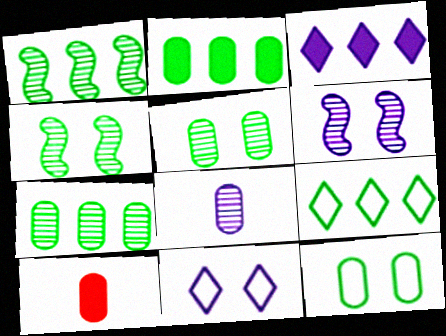[[1, 2, 9], 
[1, 10, 11], 
[6, 9, 10]]